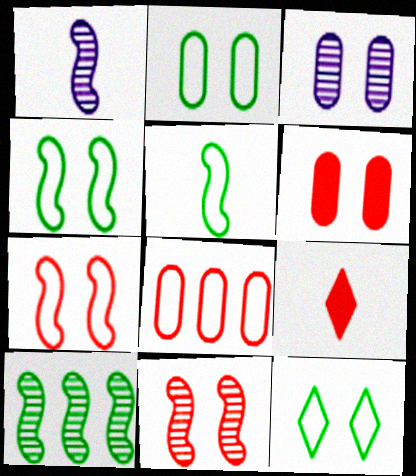[[1, 10, 11], 
[2, 3, 6], 
[2, 4, 12], 
[8, 9, 11]]